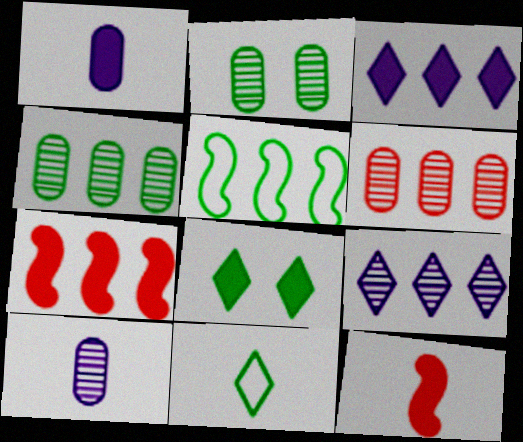[[1, 7, 8], 
[2, 6, 10], 
[3, 5, 6], 
[10, 11, 12]]